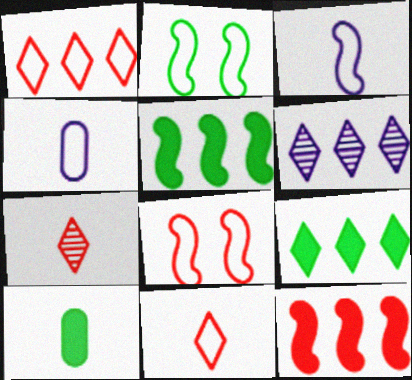[[1, 2, 4], 
[1, 6, 9], 
[3, 7, 10], 
[6, 8, 10]]